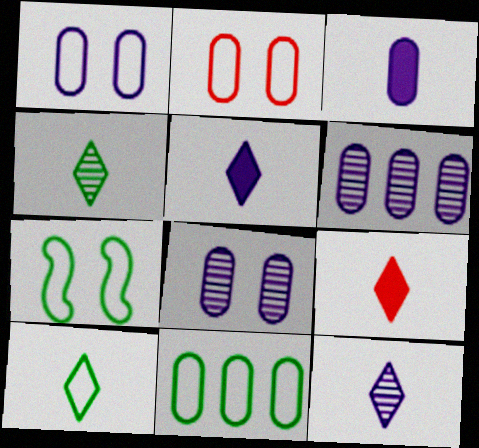[[1, 3, 6], 
[6, 7, 9], 
[7, 10, 11], 
[9, 10, 12]]